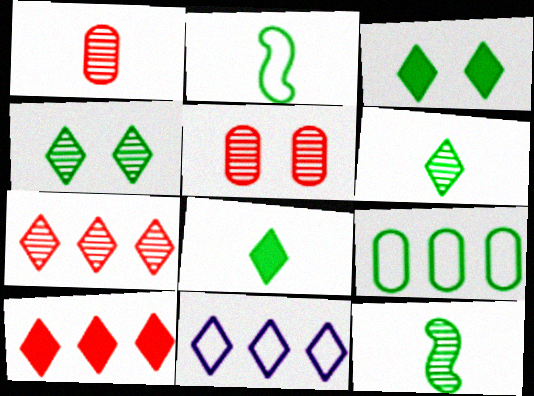[[3, 9, 12]]